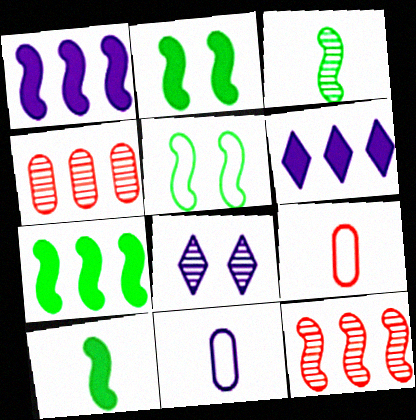[[1, 8, 11], 
[2, 7, 10], 
[3, 4, 8], 
[3, 5, 7], 
[7, 8, 9]]